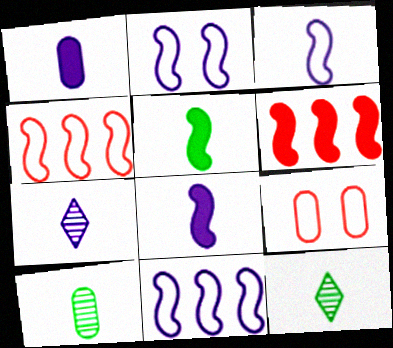[[1, 3, 7], 
[2, 3, 11]]